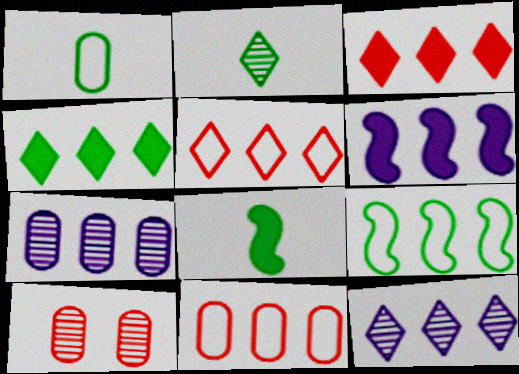[[1, 2, 8], 
[3, 7, 9], 
[4, 5, 12]]